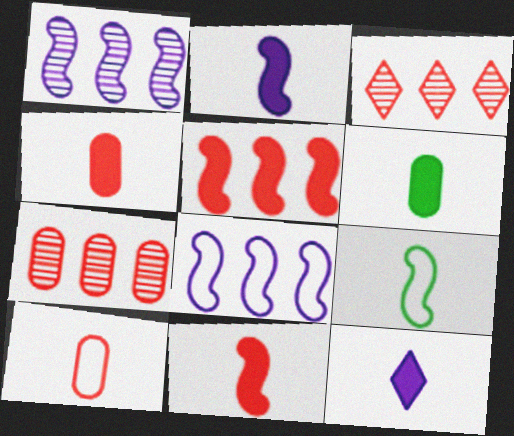[[6, 11, 12]]